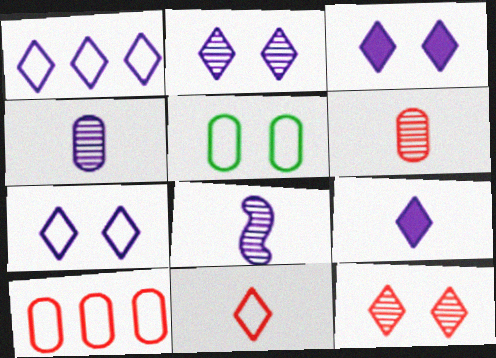[[1, 2, 9], 
[2, 3, 7]]